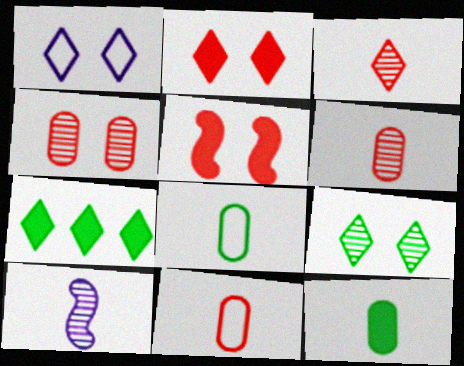[[1, 2, 9], 
[1, 3, 7]]